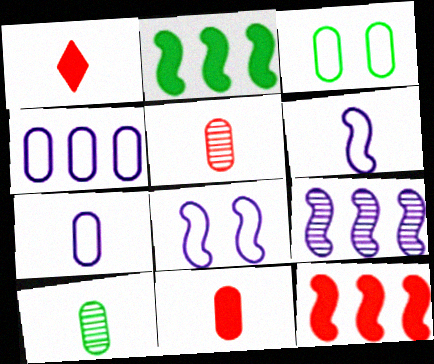[[1, 3, 9], 
[1, 6, 10], 
[7, 10, 11]]